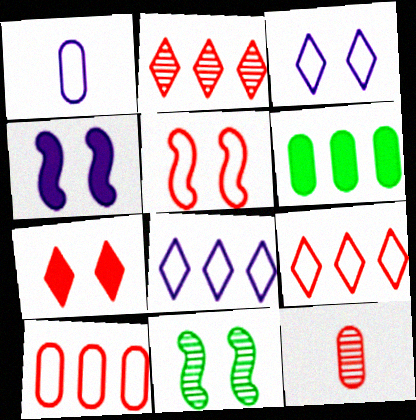[[4, 5, 11]]